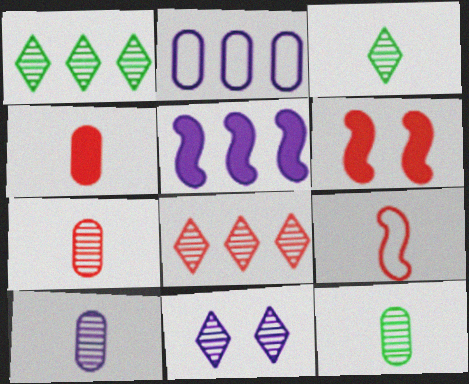[[2, 3, 6], 
[3, 8, 11], 
[7, 10, 12]]